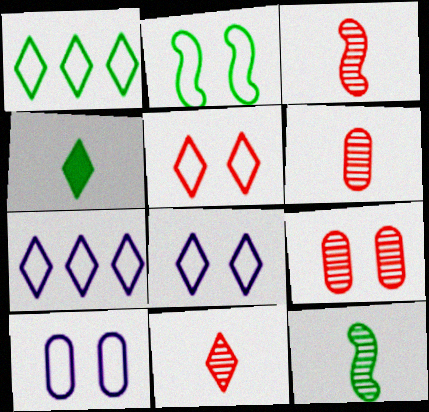[[2, 5, 10], 
[3, 6, 11]]